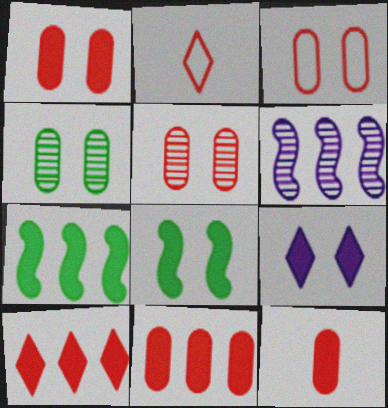[[1, 3, 5], 
[1, 8, 9], 
[1, 11, 12], 
[7, 9, 12]]